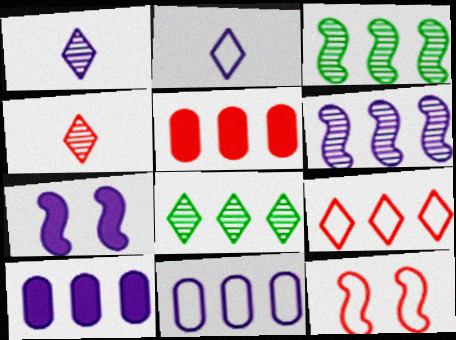[[1, 7, 11], 
[3, 9, 10], 
[4, 5, 12]]